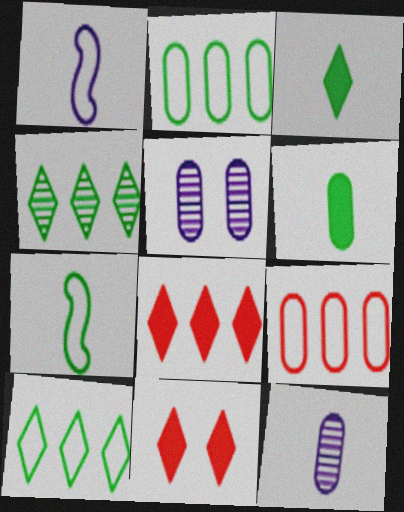[[5, 6, 9], 
[5, 7, 8]]